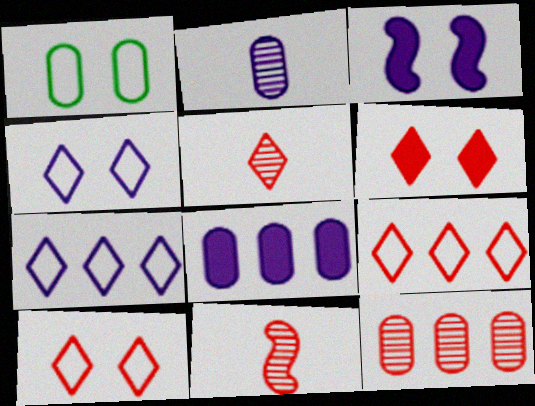[[2, 3, 7], 
[5, 6, 9]]